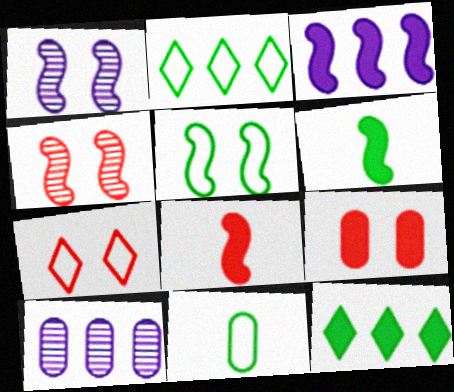[[2, 5, 11], 
[4, 7, 9], 
[6, 7, 10], 
[9, 10, 11]]